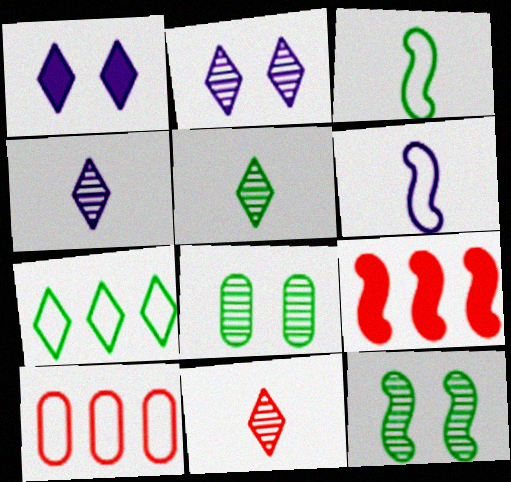[[1, 7, 11], 
[4, 5, 11], 
[6, 9, 12]]